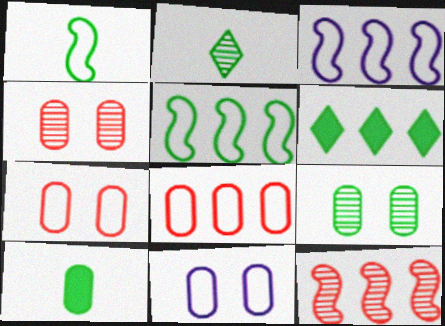[[1, 2, 10], 
[1, 6, 9]]